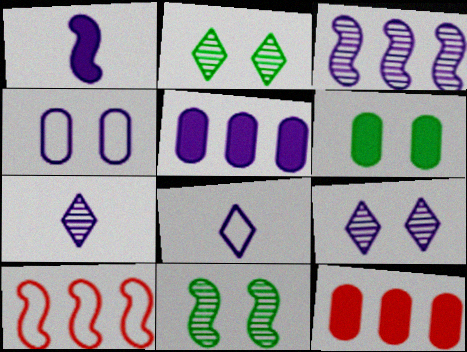[[1, 10, 11], 
[6, 7, 10], 
[8, 11, 12]]